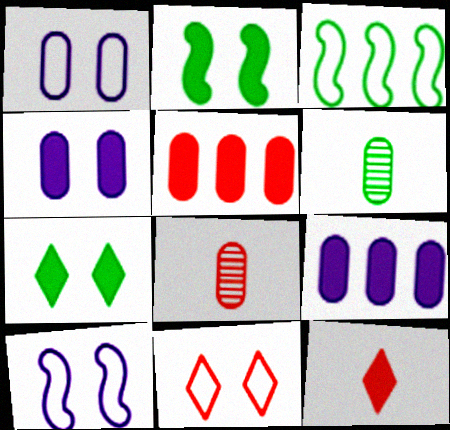[[1, 5, 6], 
[2, 9, 12], 
[3, 6, 7]]